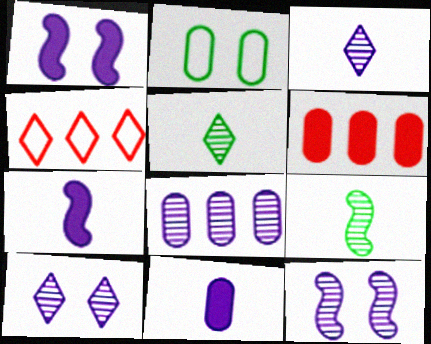[[3, 8, 12]]